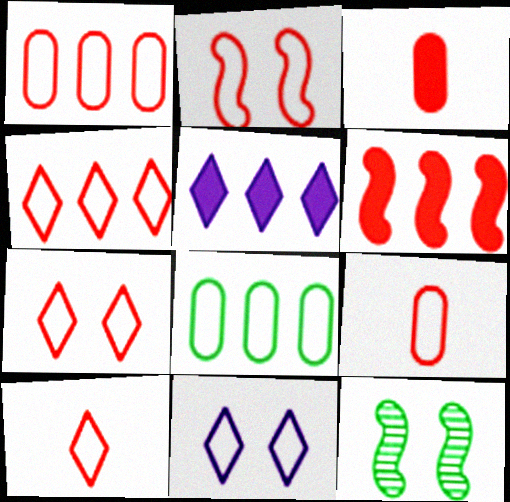[[1, 2, 10], 
[2, 4, 9], 
[4, 7, 10], 
[5, 9, 12]]